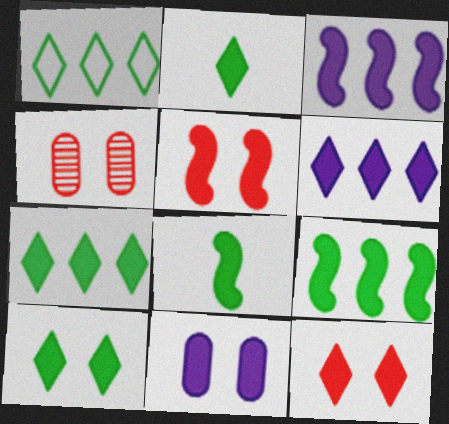[[2, 6, 12], 
[2, 7, 10], 
[3, 5, 8], 
[5, 10, 11]]